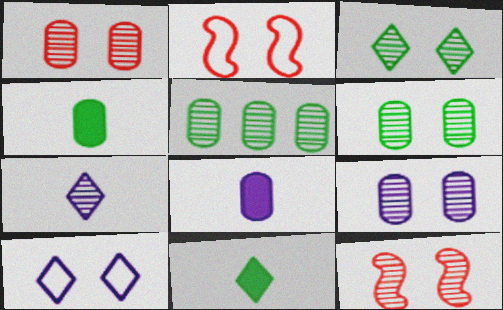[[1, 6, 9], 
[3, 9, 12], 
[5, 7, 12]]